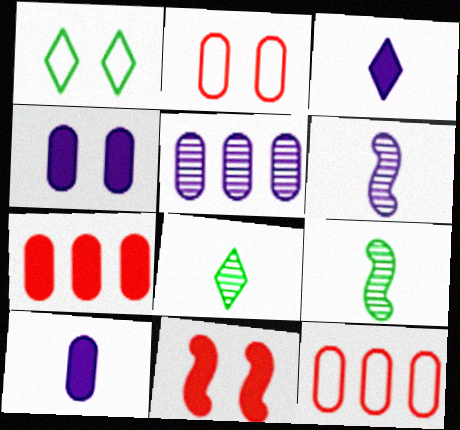[[1, 6, 7]]